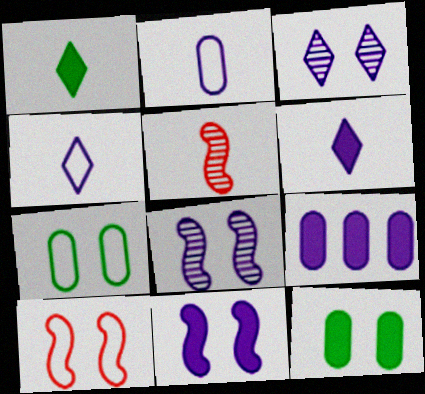[[1, 2, 5], 
[3, 10, 12], 
[4, 8, 9], 
[6, 9, 11]]